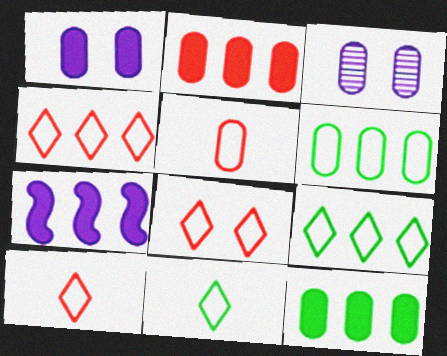[[3, 5, 12], 
[4, 8, 10]]